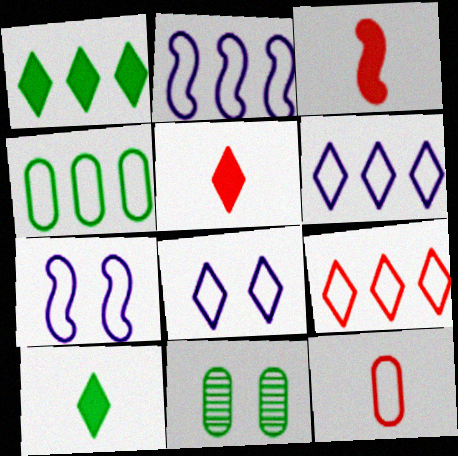[[2, 4, 9], 
[2, 5, 11], 
[3, 6, 11]]